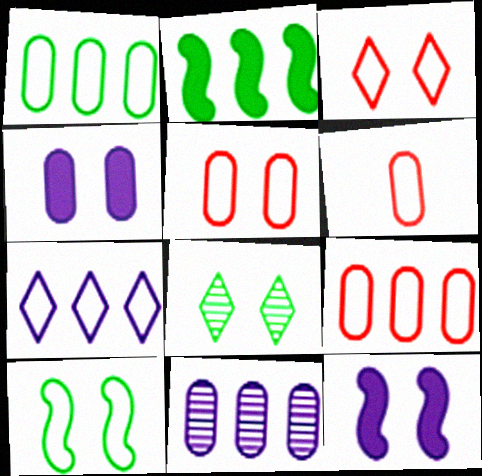[[5, 6, 9], 
[5, 8, 12], 
[6, 7, 10]]